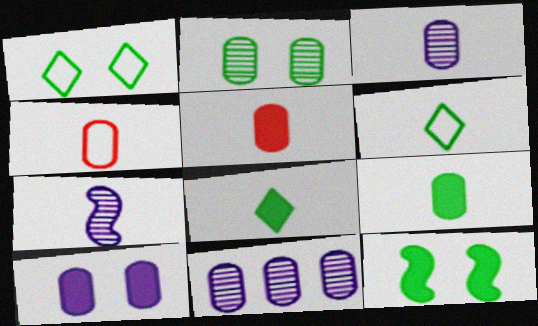[[1, 2, 12], 
[3, 4, 9], 
[4, 7, 8], 
[5, 6, 7]]